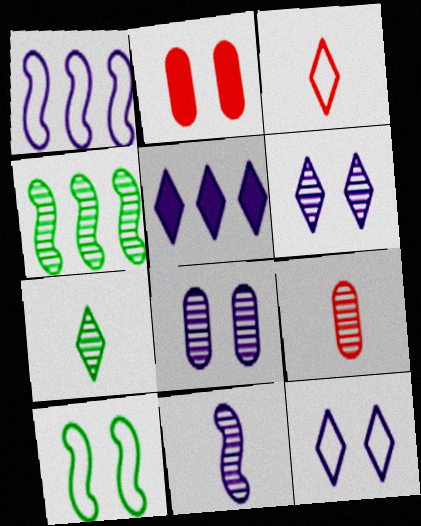[[1, 2, 7], 
[2, 6, 10], 
[4, 6, 9], 
[5, 9, 10], 
[7, 9, 11]]